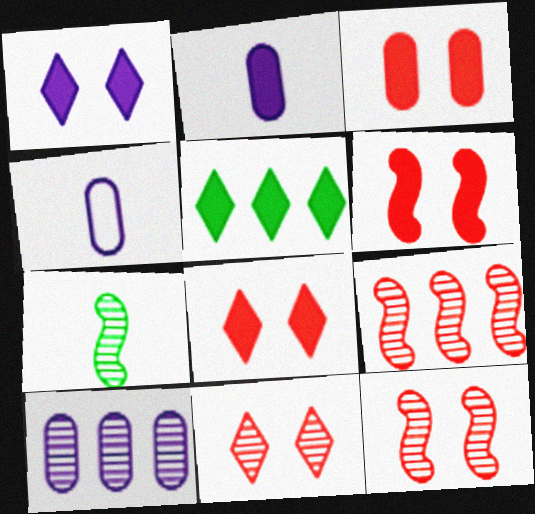[[2, 5, 6], 
[3, 6, 8], 
[4, 5, 12], 
[7, 10, 11]]